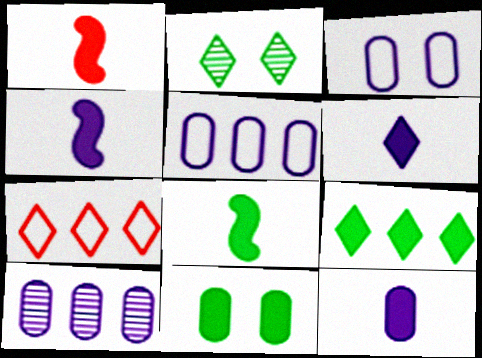[[1, 2, 5], 
[1, 4, 8], 
[2, 6, 7], 
[3, 10, 12], 
[4, 6, 12], 
[8, 9, 11]]